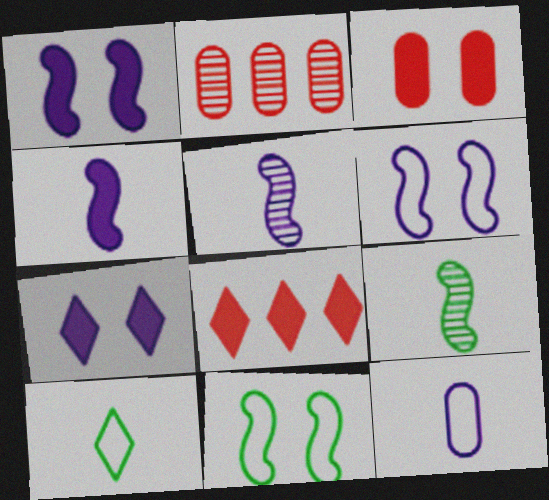[[1, 2, 10]]